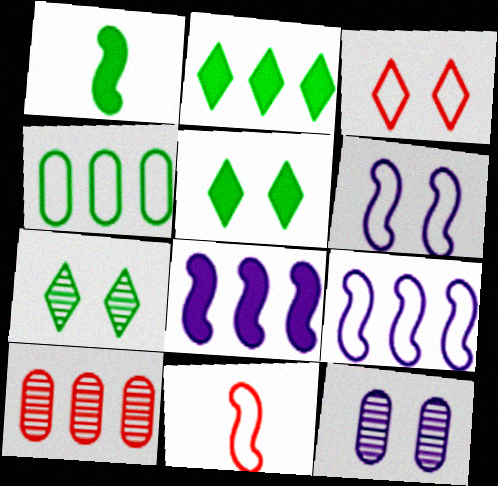[[1, 4, 7], 
[2, 9, 10], 
[2, 11, 12]]